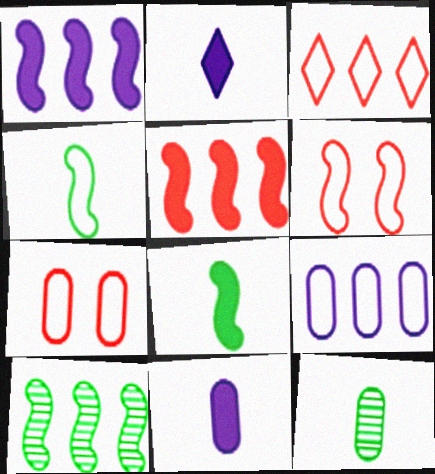[[2, 7, 10]]